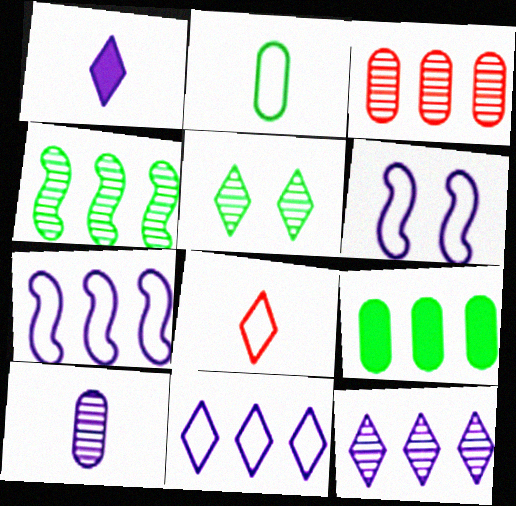[[3, 4, 12]]